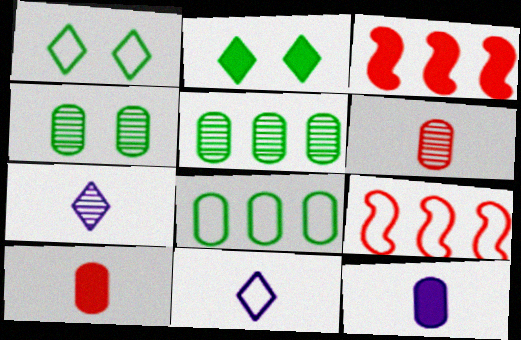[[2, 3, 12], 
[3, 4, 11]]